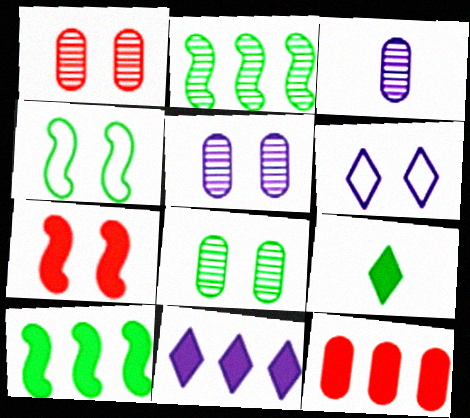[[1, 5, 8], 
[6, 7, 8], 
[10, 11, 12]]